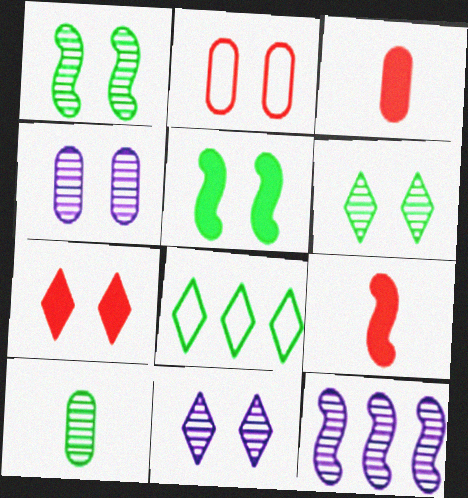[[2, 5, 11], 
[4, 8, 9], 
[5, 8, 10]]